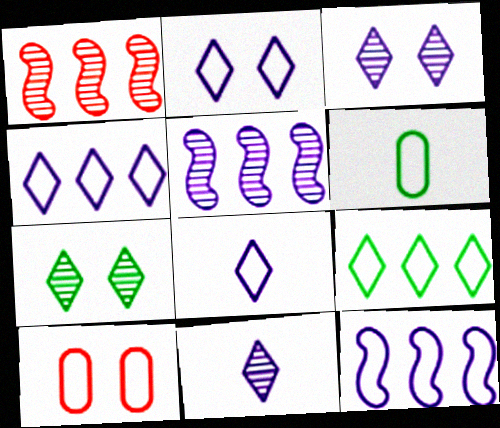[[2, 4, 8]]